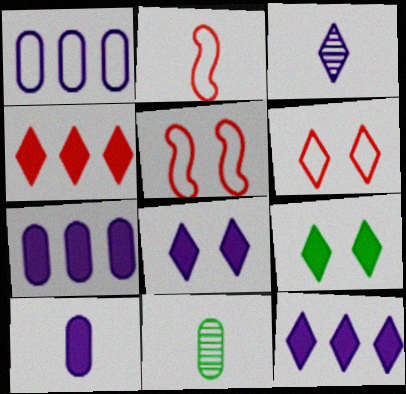[[5, 11, 12]]